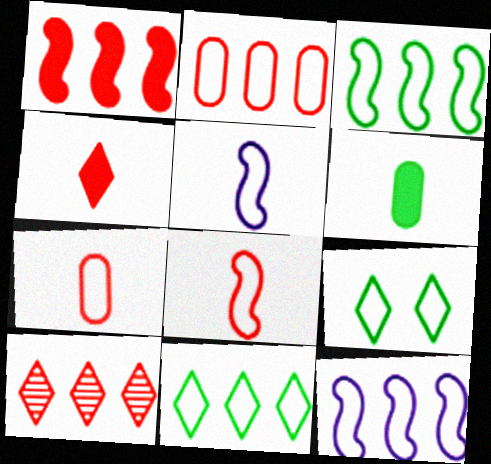[[1, 2, 10], 
[2, 5, 9], 
[2, 11, 12], 
[7, 9, 12]]